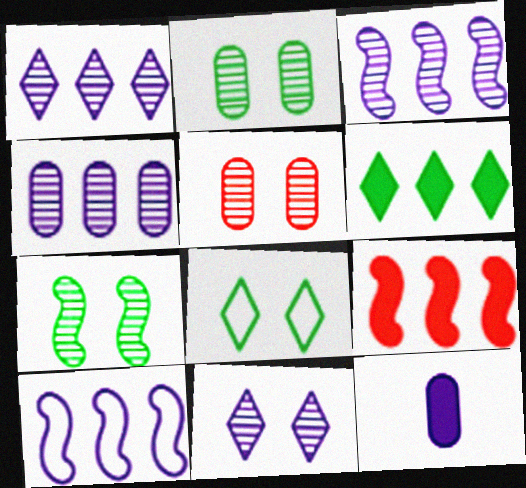[[1, 3, 4], 
[5, 7, 11], 
[10, 11, 12]]